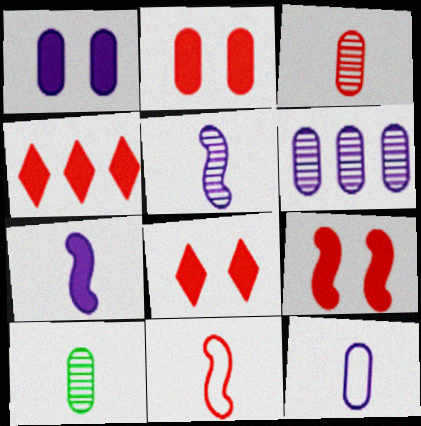[[1, 6, 12], 
[2, 8, 9]]